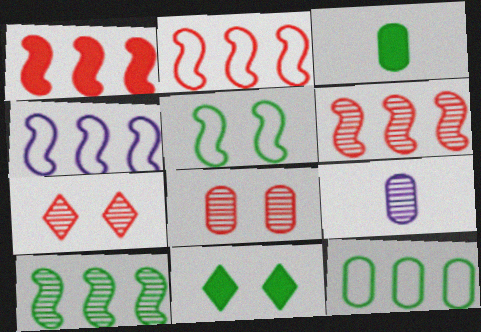[[1, 2, 6], 
[1, 4, 10], 
[2, 9, 11], 
[3, 4, 7], 
[7, 9, 10]]